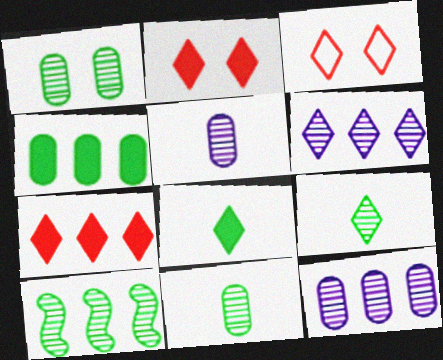[[1, 9, 10], 
[3, 6, 8]]